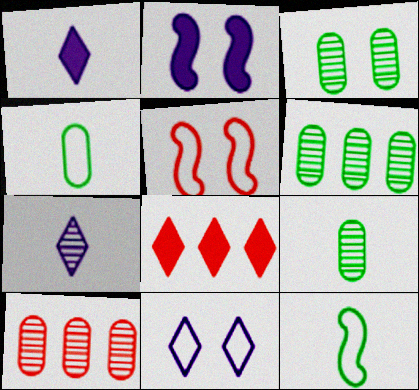[[1, 5, 6], 
[3, 6, 9]]